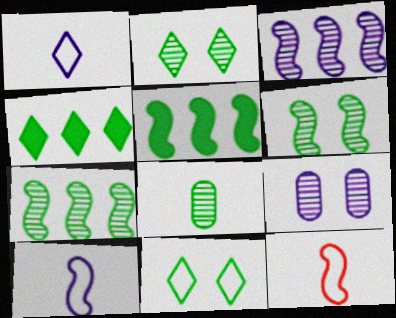[[2, 7, 8], 
[4, 9, 12], 
[5, 8, 11]]